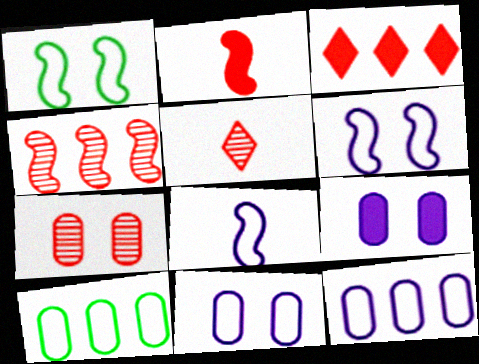[[4, 5, 7]]